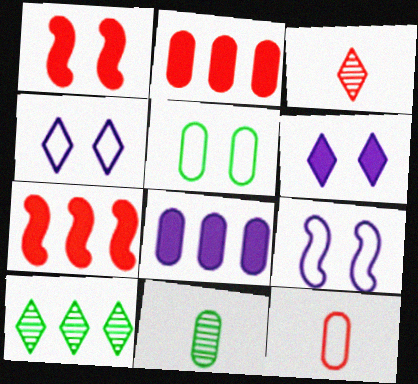[[4, 7, 11]]